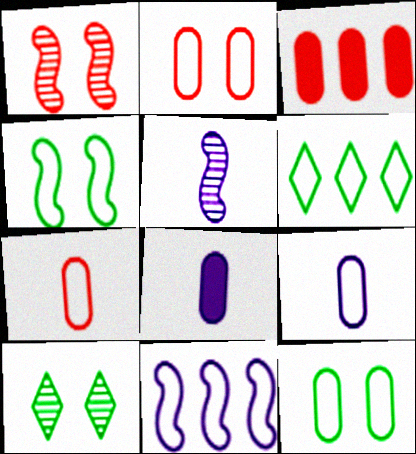[[1, 6, 8]]